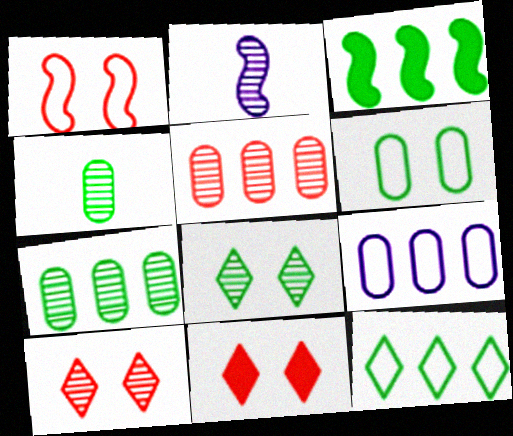[[1, 2, 3], 
[2, 5, 8], 
[2, 7, 10], 
[3, 7, 12]]